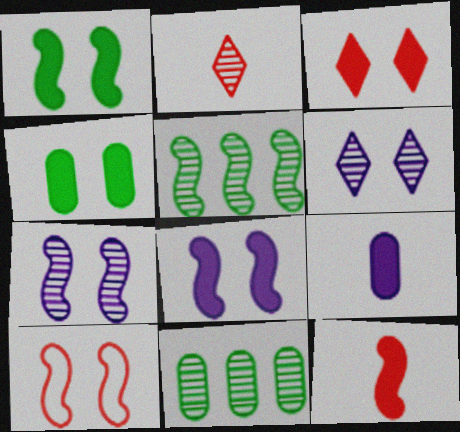[[1, 7, 10], 
[2, 7, 11], 
[3, 4, 8], 
[4, 6, 10]]